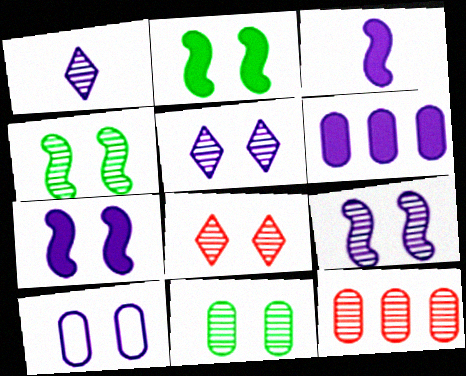[[1, 4, 12], 
[2, 8, 10], 
[5, 7, 10], 
[8, 9, 11]]